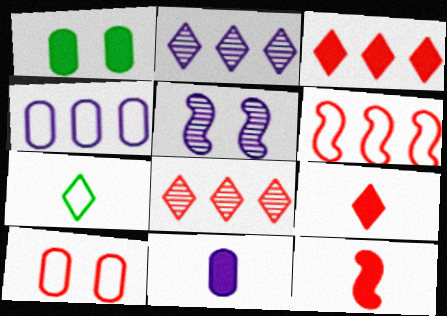[[8, 10, 12]]